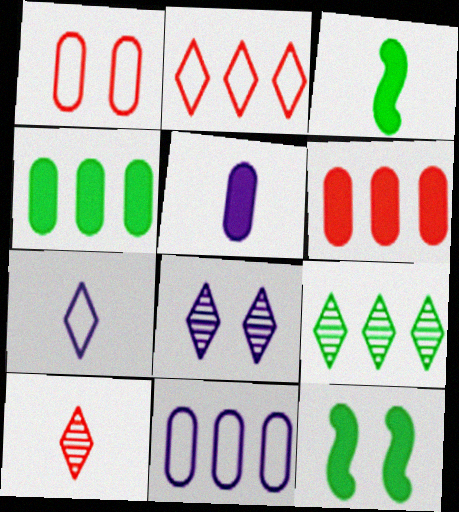[[1, 8, 12], 
[8, 9, 10], 
[10, 11, 12]]